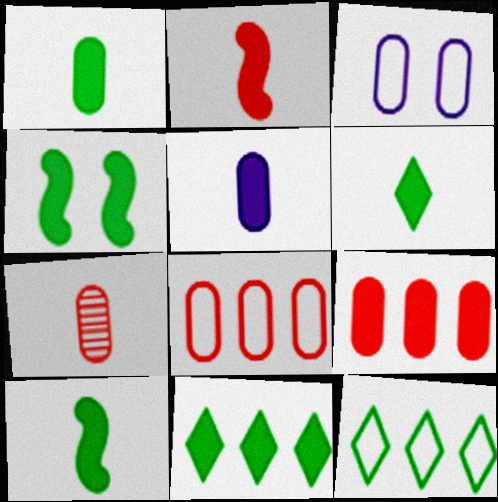[[1, 4, 11], 
[1, 6, 10], 
[2, 5, 6]]